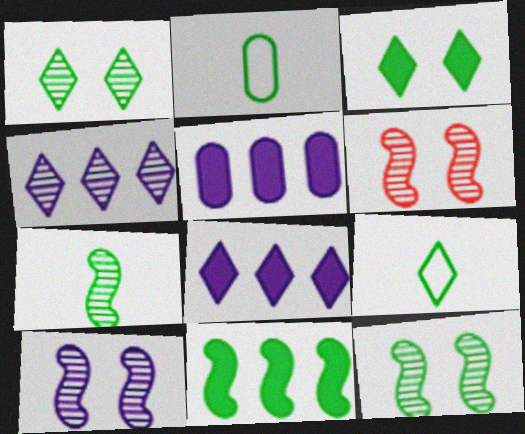[[1, 2, 11], 
[2, 6, 8], 
[5, 6, 9], 
[6, 10, 12]]